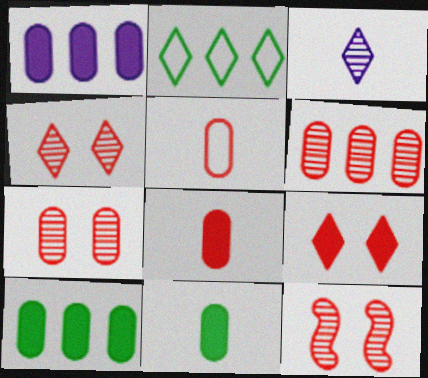[[2, 3, 9], 
[4, 7, 12]]